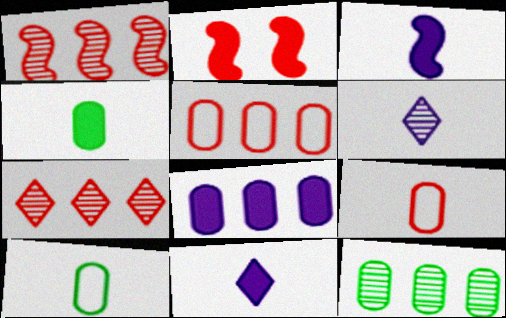[[2, 7, 9], 
[5, 8, 12]]